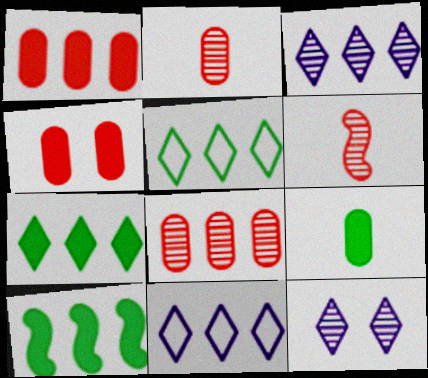[[8, 10, 11]]